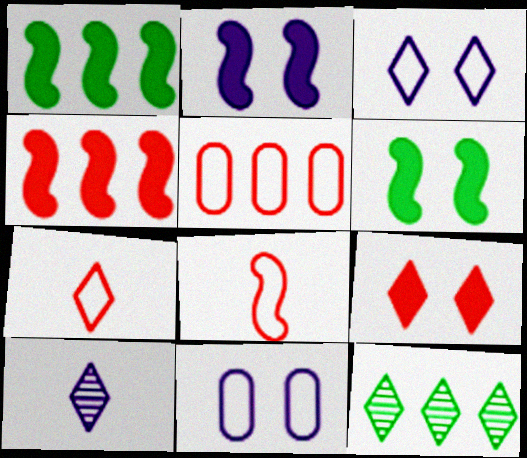[[5, 6, 10]]